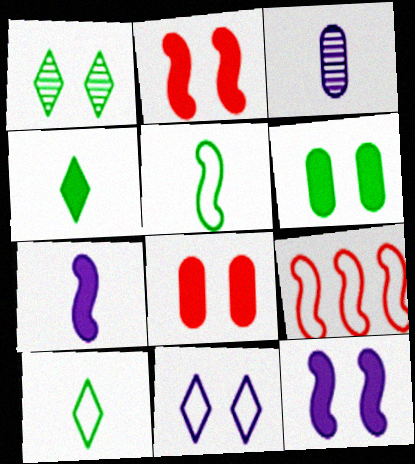[]